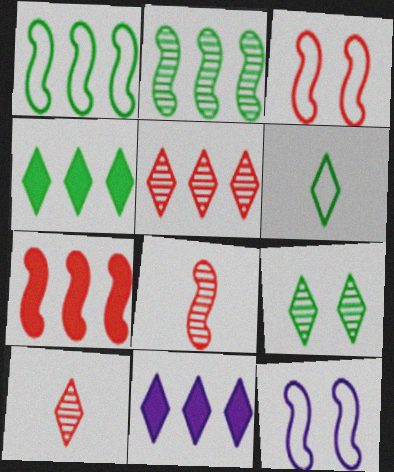[[3, 7, 8], 
[4, 6, 9]]